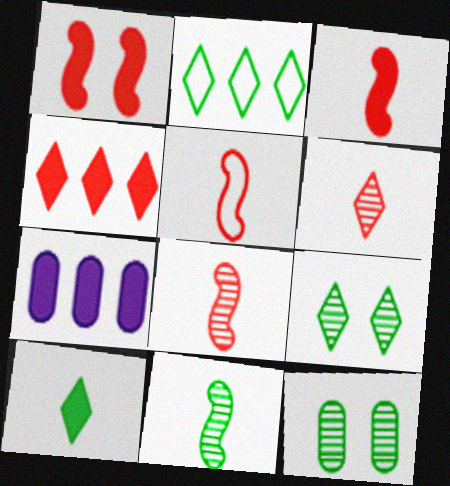[[1, 7, 10], 
[2, 9, 10], 
[3, 5, 8], 
[5, 7, 9]]